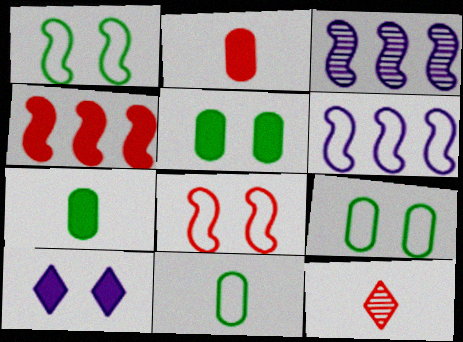[[4, 7, 10], 
[5, 6, 12]]